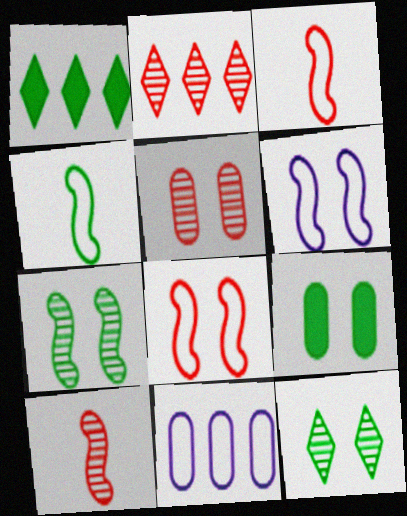[[2, 5, 10]]